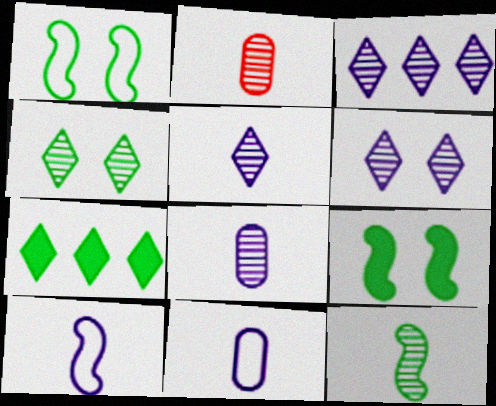[[2, 5, 12], 
[3, 5, 6]]